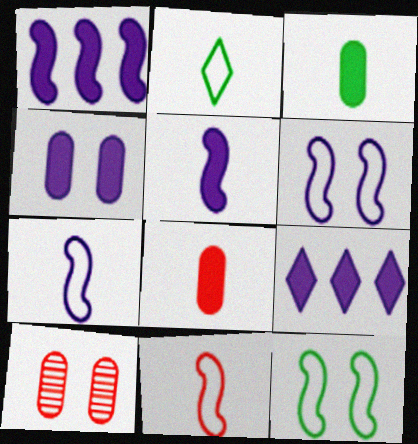[[1, 2, 10], 
[4, 5, 9]]